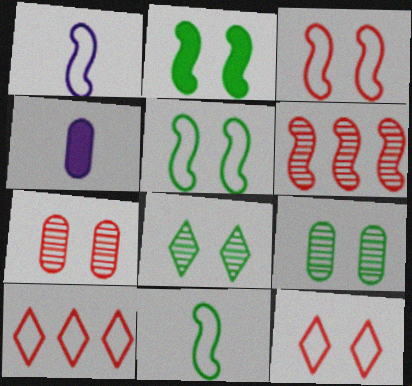[[1, 2, 6]]